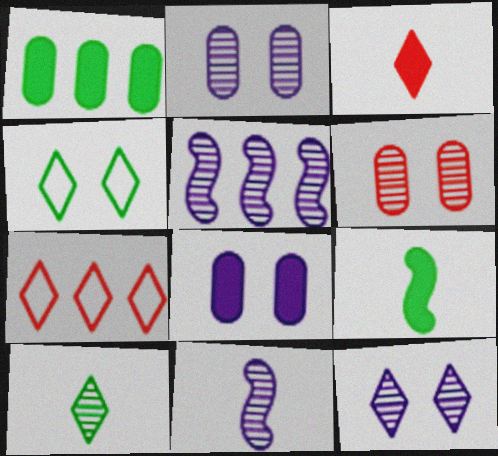[[1, 5, 7], 
[2, 7, 9], 
[5, 6, 10]]